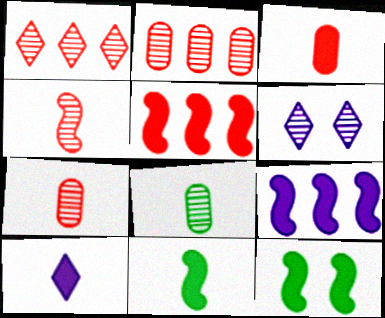[[3, 10, 11]]